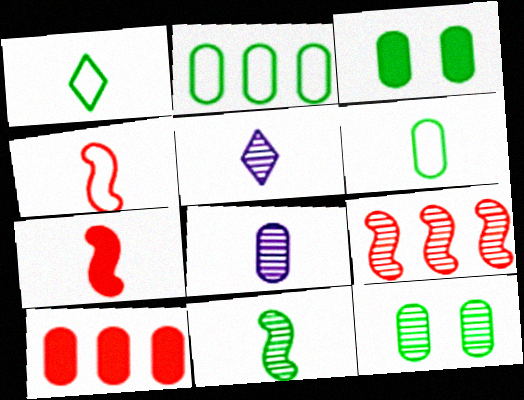[[1, 7, 8], 
[5, 6, 7], 
[5, 9, 12]]